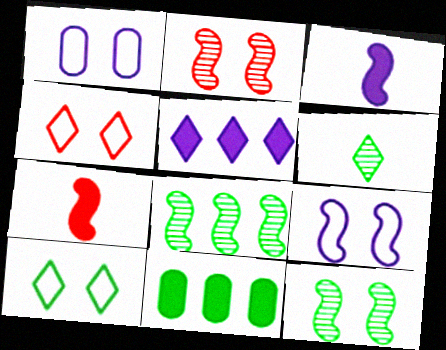[[4, 5, 6], 
[7, 8, 9]]